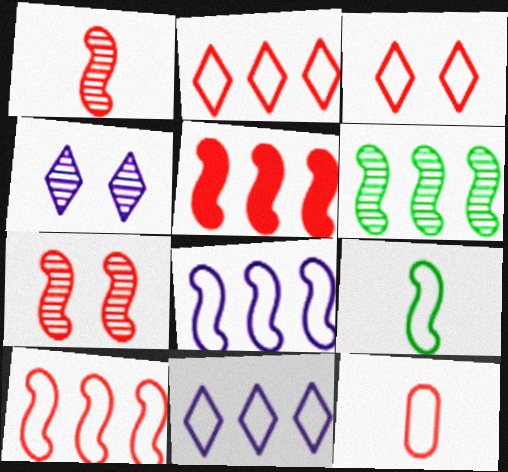[[3, 10, 12], 
[5, 6, 8]]